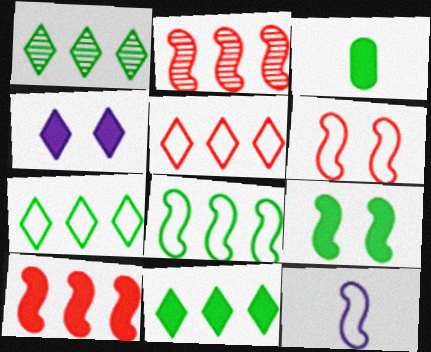[[1, 7, 11], 
[2, 9, 12], 
[3, 4, 10], 
[3, 9, 11], 
[6, 8, 12]]